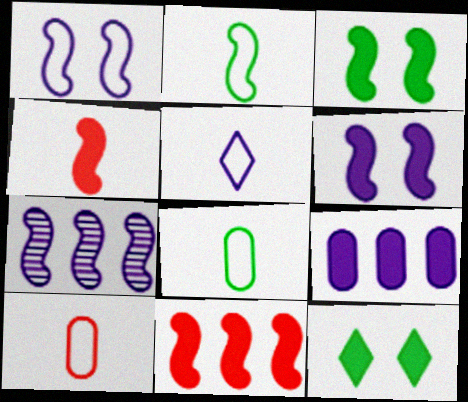[[2, 5, 10], 
[4, 9, 12], 
[7, 10, 12]]